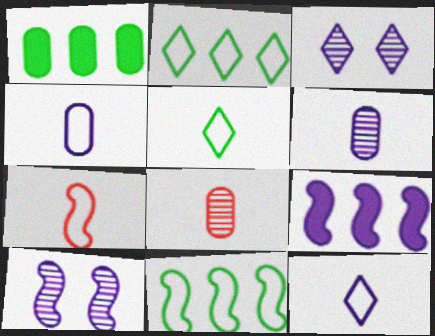[[1, 3, 7], 
[3, 4, 9], 
[4, 5, 7]]